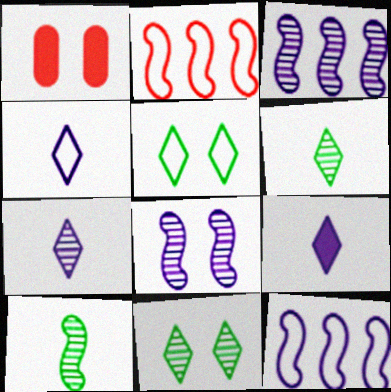[[1, 5, 8], 
[1, 6, 12], 
[4, 7, 9]]